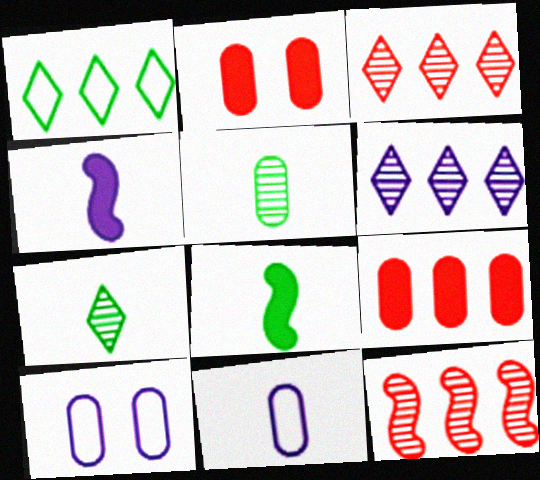[[3, 8, 10], 
[4, 6, 10], 
[5, 9, 10]]